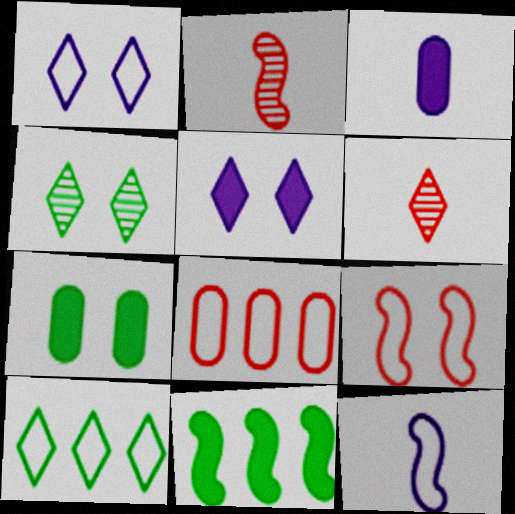[[5, 6, 10]]